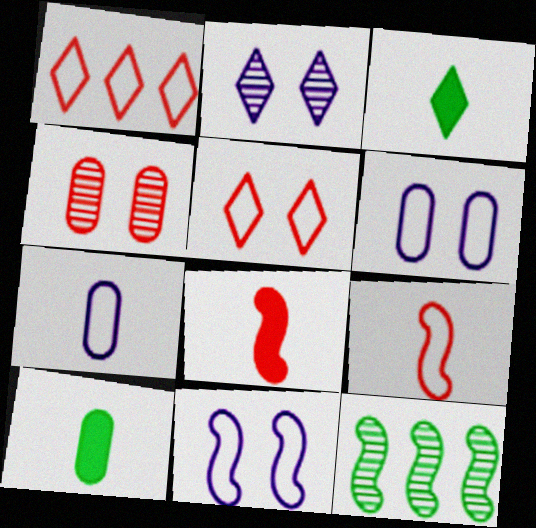[[1, 2, 3], 
[1, 4, 8], 
[8, 11, 12]]